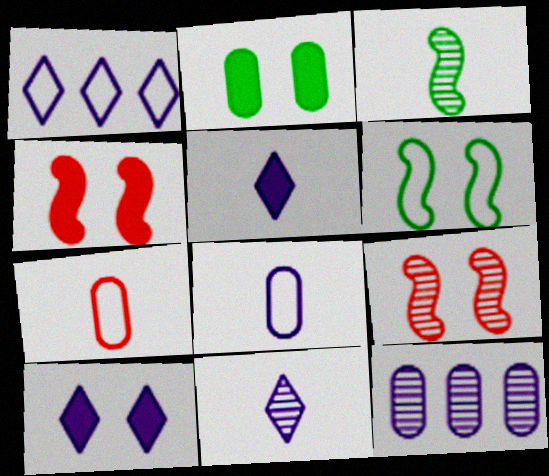[[1, 6, 7], 
[1, 10, 11], 
[2, 4, 10], 
[2, 7, 12], 
[3, 5, 7]]